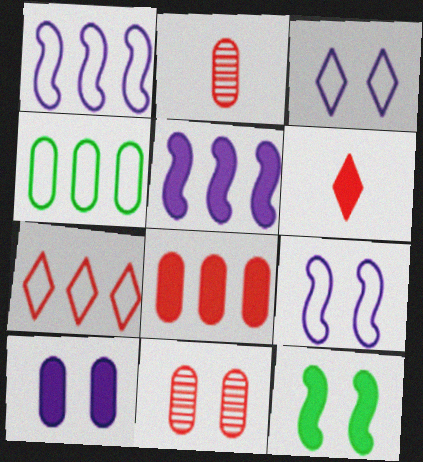[[1, 4, 7], 
[2, 4, 10], 
[3, 11, 12]]